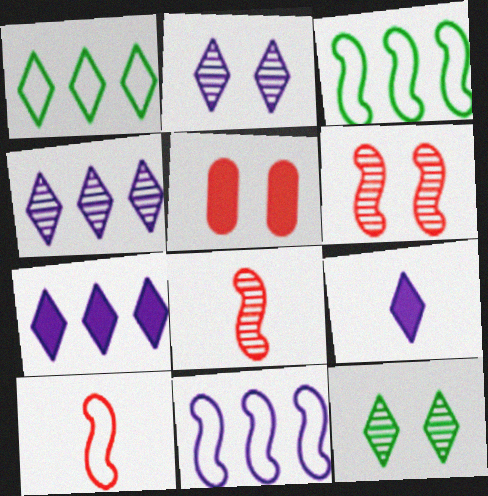[]